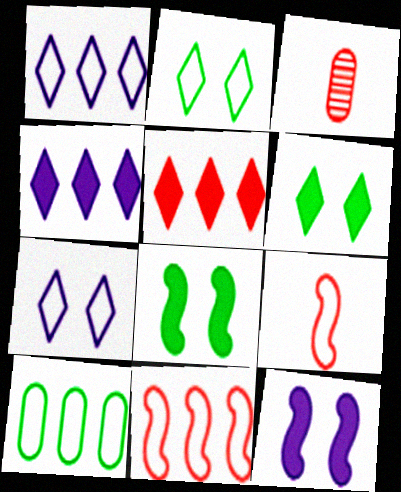[[1, 3, 8], 
[1, 10, 11], 
[7, 9, 10]]